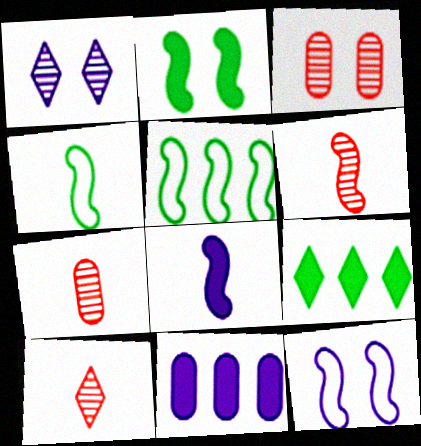[[4, 6, 8], 
[6, 7, 10], 
[7, 9, 12]]